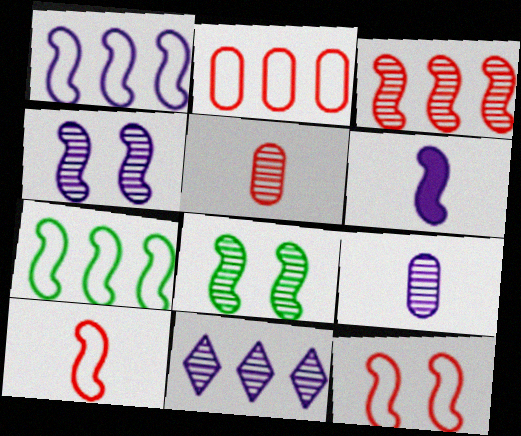[[1, 4, 6], 
[4, 9, 11], 
[5, 8, 11]]